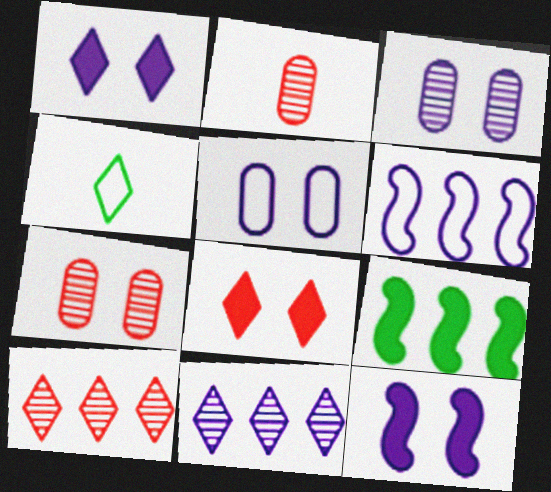[[1, 4, 10], 
[4, 8, 11]]